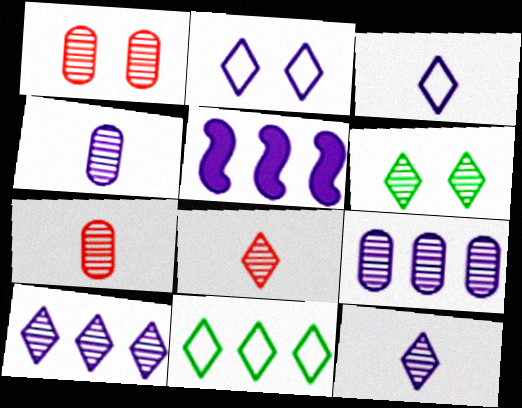[[2, 4, 5], 
[6, 8, 10]]